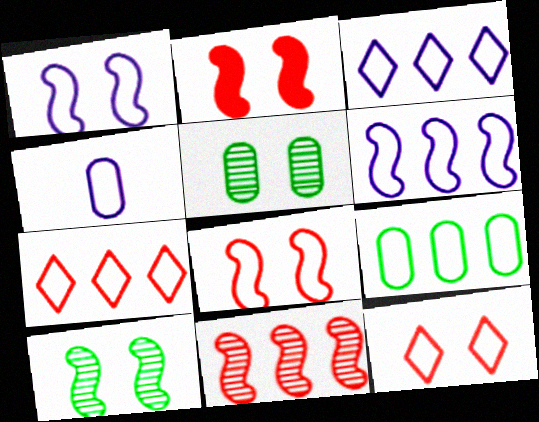[[1, 2, 10], 
[1, 3, 4], 
[6, 7, 9]]